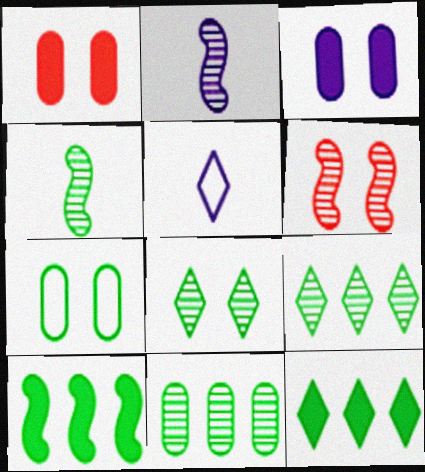[[4, 7, 12], 
[4, 8, 11]]